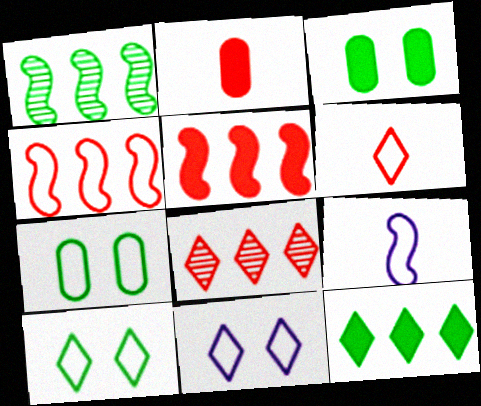[[1, 2, 11], 
[3, 8, 9]]